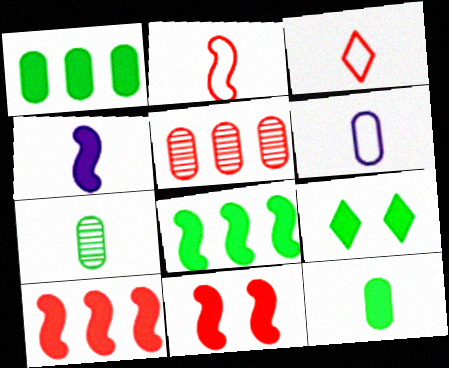[[3, 4, 7], 
[3, 5, 11], 
[4, 8, 11], 
[8, 9, 12]]